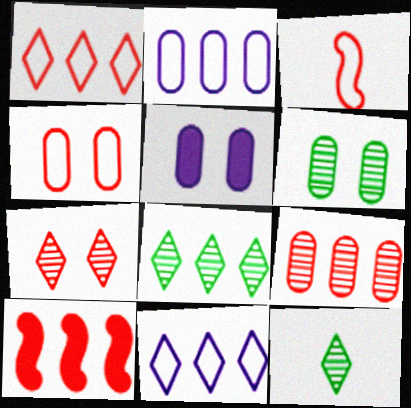[[1, 3, 4], 
[1, 9, 10], 
[2, 8, 10], 
[3, 5, 8], 
[4, 5, 6]]